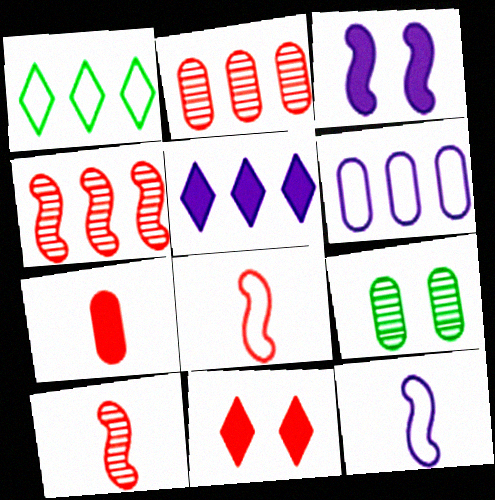[[2, 8, 11], 
[5, 8, 9], 
[6, 7, 9]]